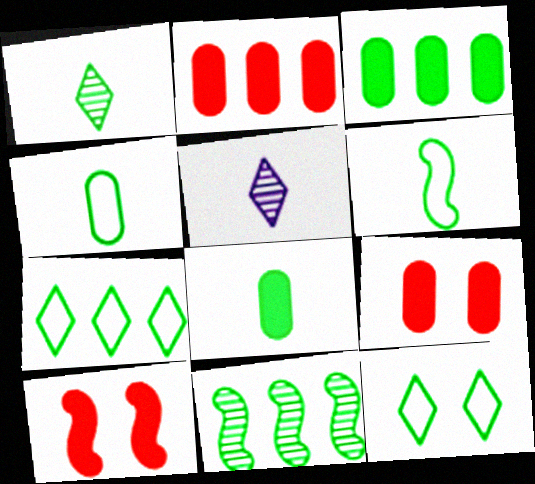[[1, 6, 8], 
[3, 7, 11], 
[8, 11, 12]]